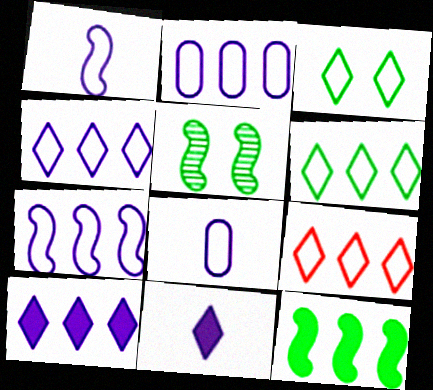[[2, 4, 7], 
[4, 6, 9]]